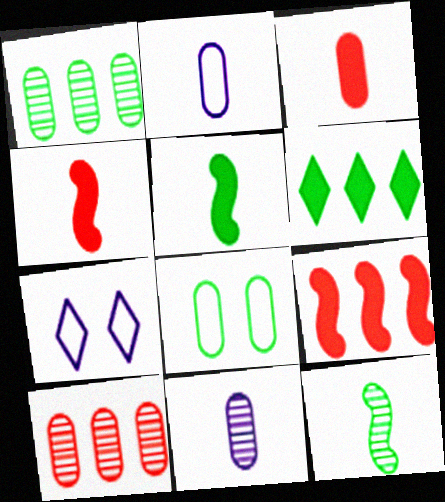[[1, 4, 7], 
[5, 7, 10], 
[6, 8, 12]]